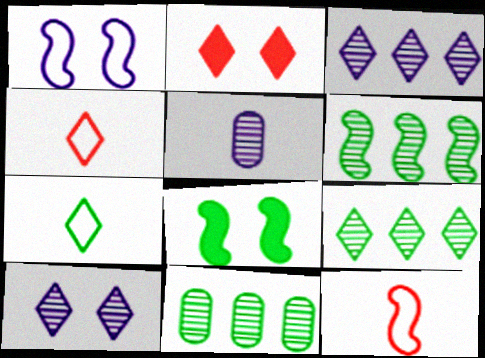[[2, 3, 7], 
[6, 9, 11], 
[7, 8, 11]]